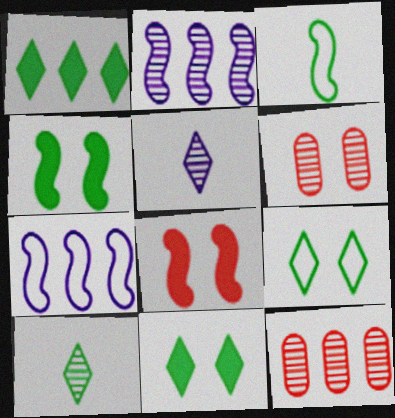[[1, 7, 12], 
[1, 9, 10], 
[2, 3, 8], 
[2, 6, 10]]